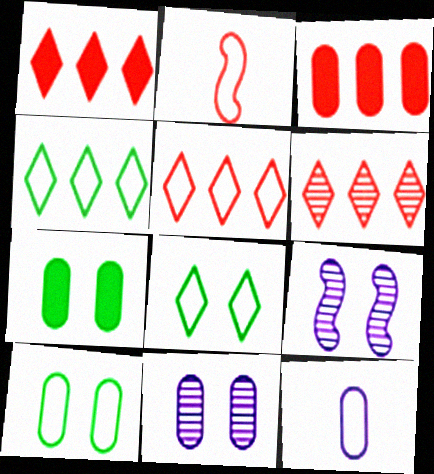[[1, 5, 6]]